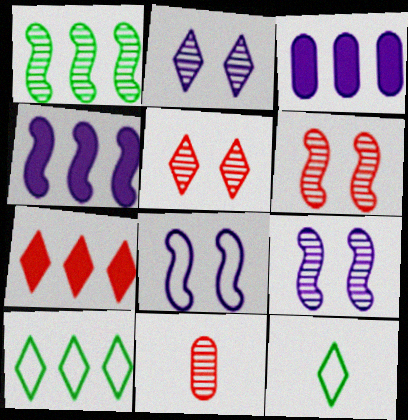[[1, 2, 11], 
[2, 7, 12], 
[3, 6, 12]]